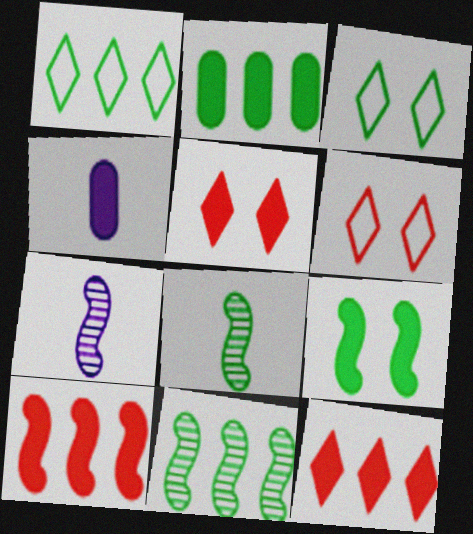[[1, 2, 11], 
[2, 3, 8], 
[2, 6, 7], 
[4, 6, 11], 
[4, 9, 12]]